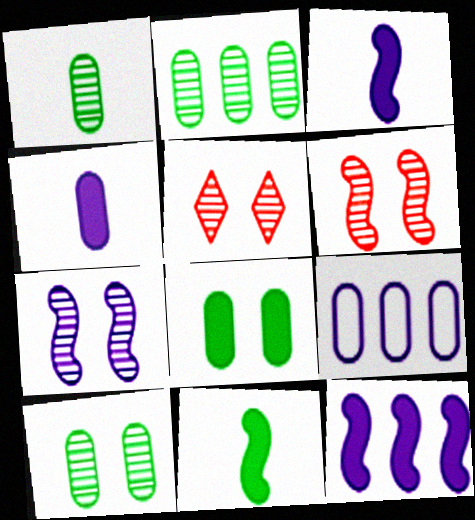[[1, 2, 10], 
[5, 7, 10], 
[5, 9, 11]]